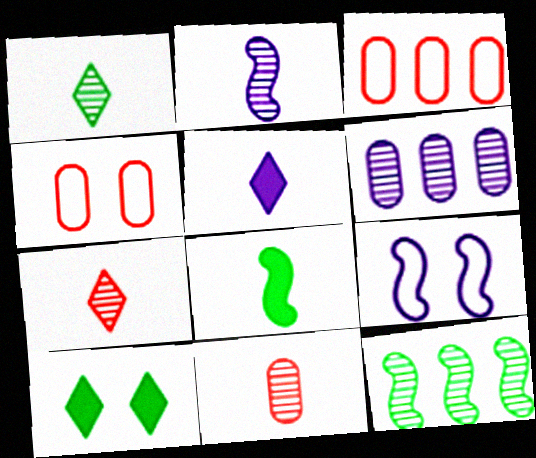[[1, 2, 11], 
[2, 3, 10], 
[4, 5, 12], 
[5, 6, 9]]